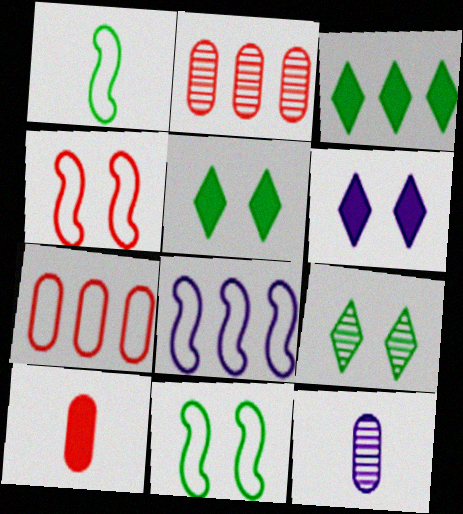[[1, 2, 6], 
[1, 4, 8], 
[2, 3, 8], 
[3, 4, 12], 
[6, 8, 12], 
[8, 9, 10]]